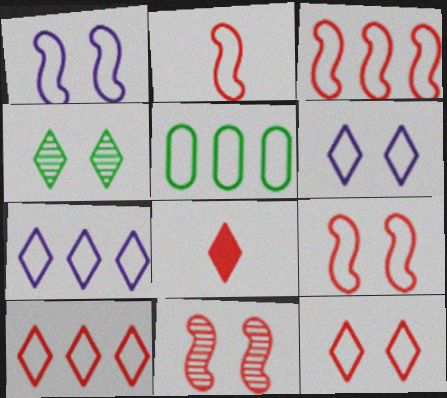[[2, 3, 9], 
[2, 5, 6], 
[3, 5, 7], 
[4, 7, 8]]